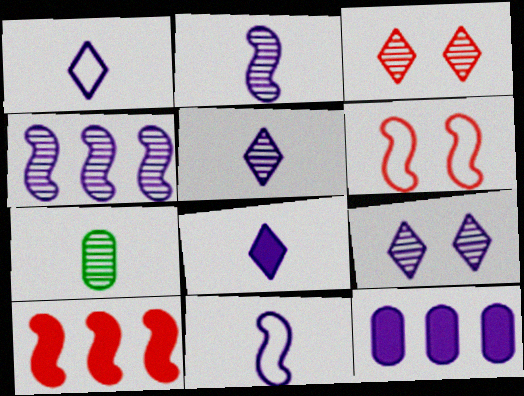[[1, 5, 8], 
[3, 4, 7], 
[9, 11, 12]]